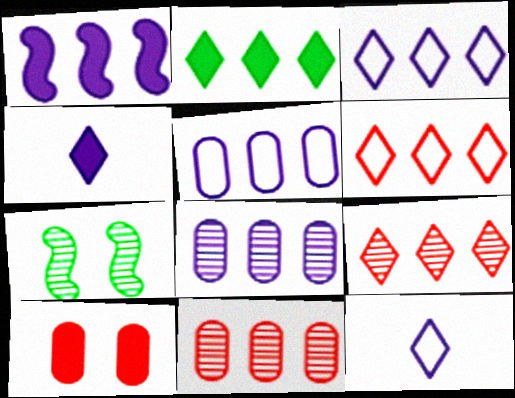[[1, 3, 8], 
[2, 3, 9]]